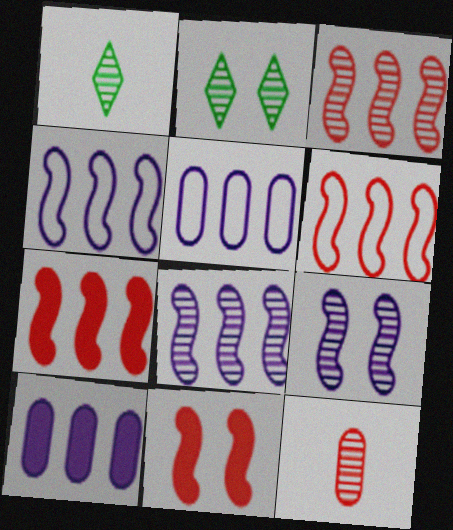[[1, 5, 11], 
[2, 8, 12], 
[3, 6, 7]]